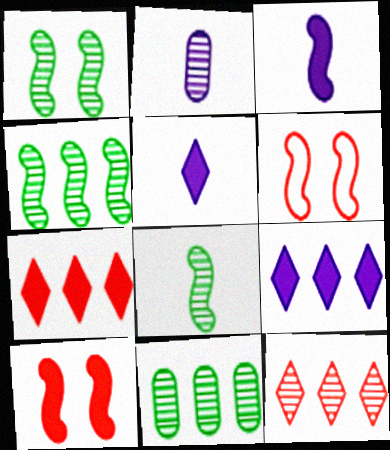[[1, 2, 12], 
[1, 4, 8], 
[3, 4, 6], 
[5, 6, 11]]